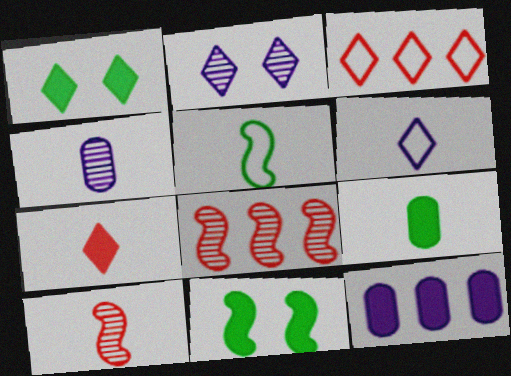[[3, 4, 11], 
[4, 5, 7], 
[6, 9, 10], 
[7, 11, 12]]